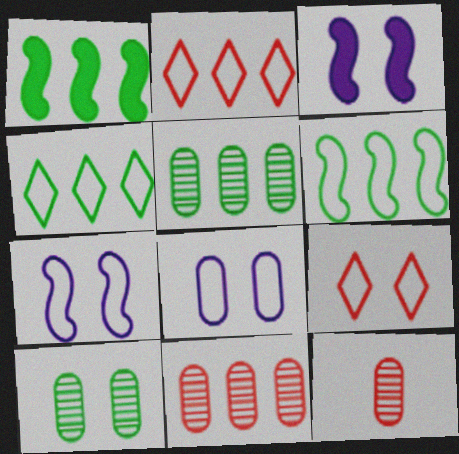[[1, 4, 5], 
[3, 4, 12], 
[3, 9, 10]]